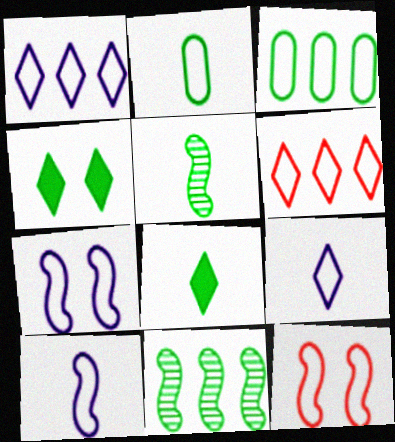[[1, 2, 12], 
[2, 4, 11], 
[2, 5, 8], 
[2, 6, 7], 
[3, 4, 5], 
[3, 9, 12]]